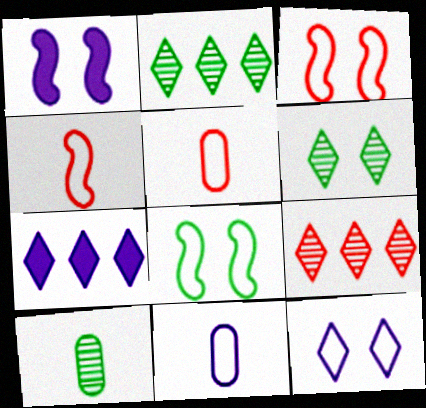[[1, 2, 5], 
[3, 7, 10]]